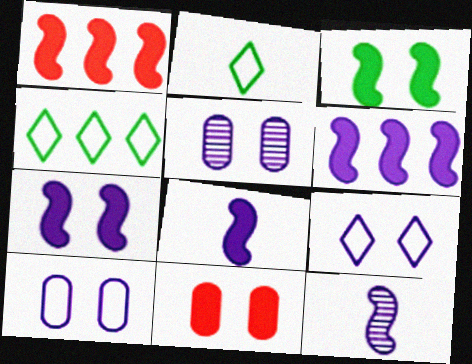[[1, 2, 5], 
[1, 3, 8], 
[4, 11, 12], 
[5, 7, 9], 
[6, 7, 8]]